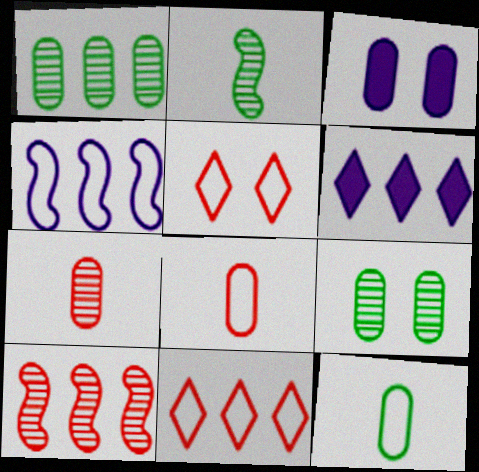[[1, 3, 8], 
[2, 3, 11], 
[4, 5, 12]]